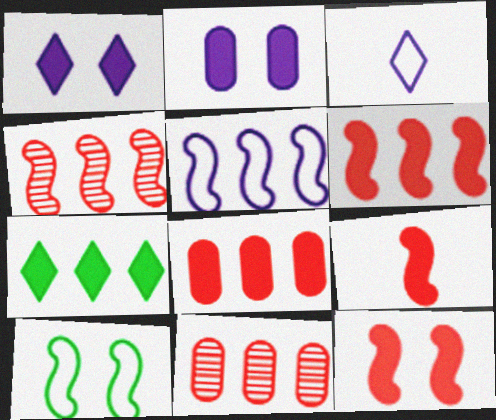[[2, 7, 9], 
[5, 7, 11], 
[6, 9, 12]]